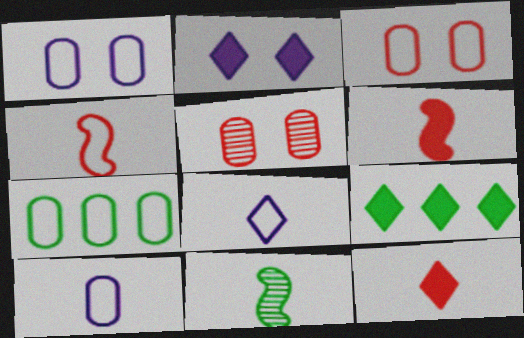[[2, 9, 12], 
[3, 7, 10], 
[10, 11, 12]]